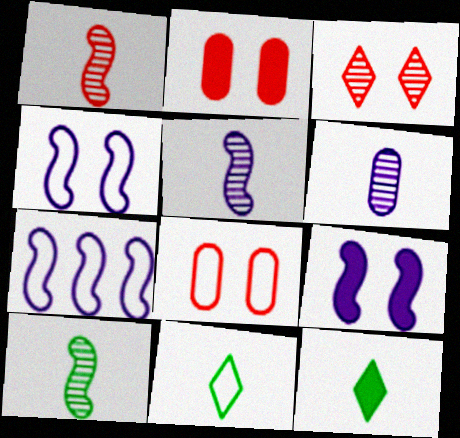[[1, 5, 10], 
[5, 7, 9], 
[7, 8, 11]]